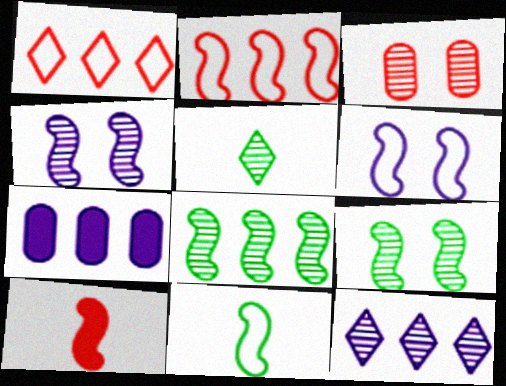[[1, 3, 10], 
[1, 7, 8], 
[2, 6, 11], 
[6, 8, 10]]